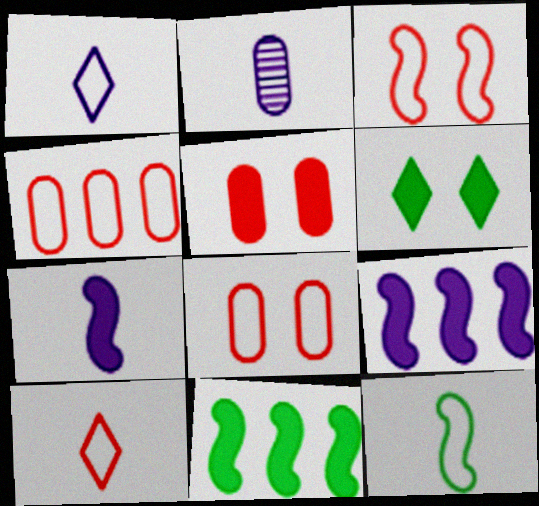[[1, 2, 7], 
[3, 4, 10]]